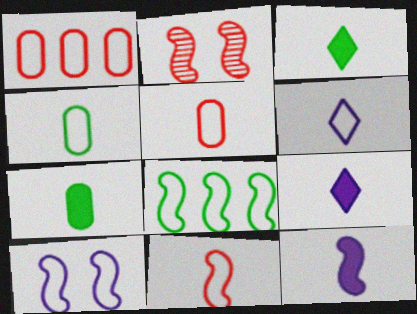[[2, 8, 12], 
[4, 6, 11], 
[8, 10, 11]]